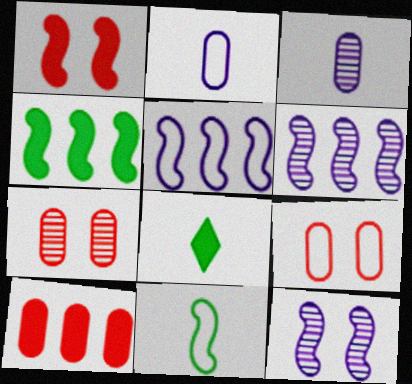[[1, 6, 11], 
[5, 7, 8], 
[6, 8, 9]]